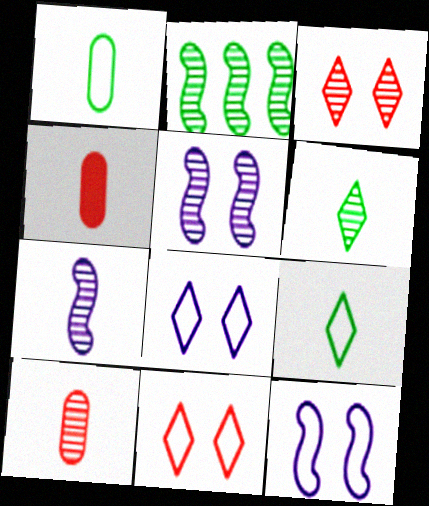[[2, 4, 8], 
[4, 7, 9], 
[6, 7, 10]]